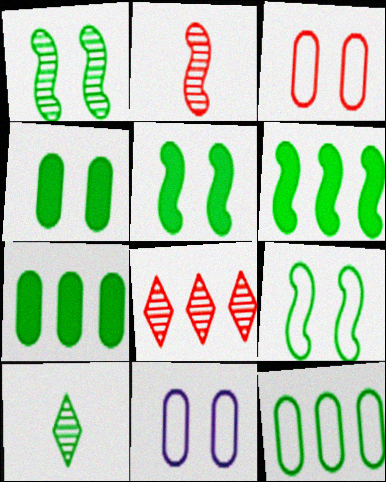[[1, 5, 9], 
[5, 10, 12], 
[7, 9, 10]]